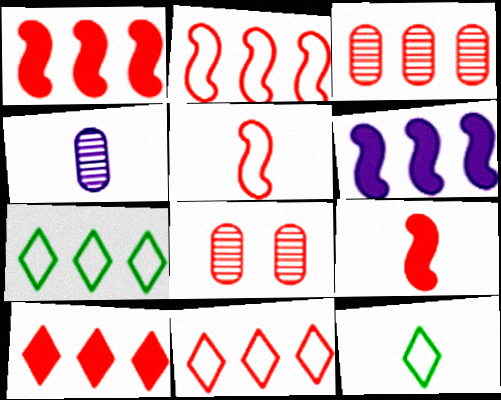[[1, 3, 11], 
[2, 3, 10], 
[3, 6, 7], 
[4, 9, 12], 
[5, 8, 10], 
[6, 8, 12], 
[8, 9, 11]]